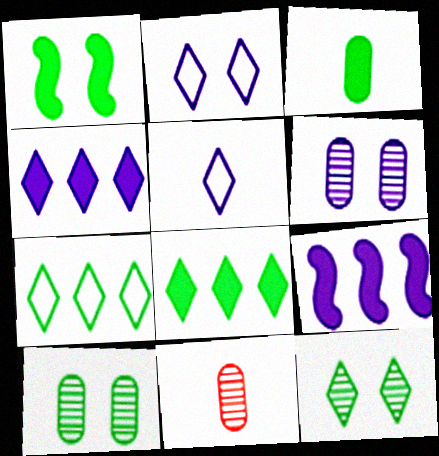[[1, 3, 8], 
[5, 6, 9]]